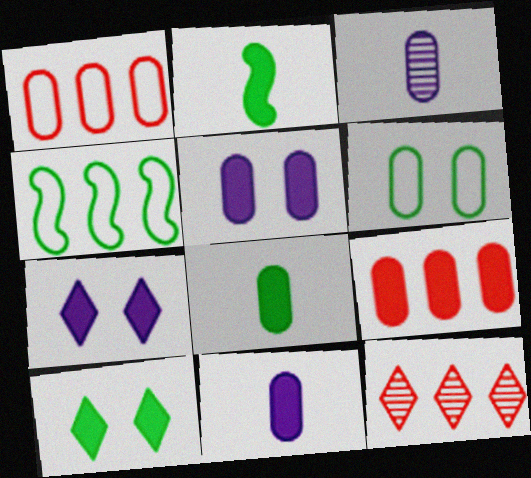[[2, 7, 9], 
[3, 6, 9], 
[5, 8, 9]]